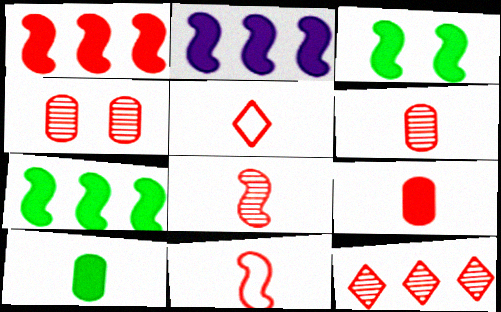[[1, 2, 7], 
[1, 4, 5], 
[4, 8, 12], 
[5, 8, 9]]